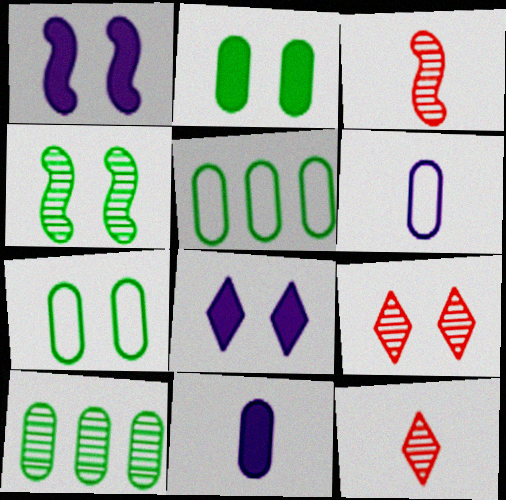[[1, 5, 12], 
[1, 7, 9], 
[3, 5, 8]]